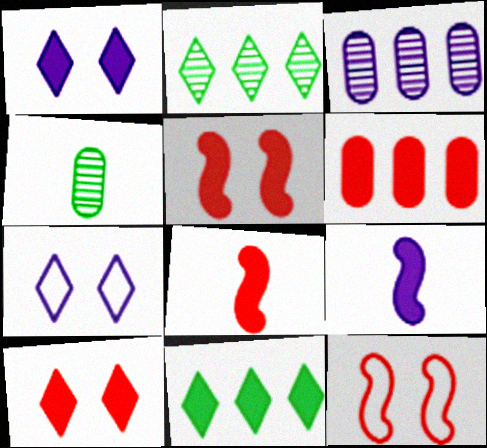[[3, 7, 9], 
[6, 8, 10]]